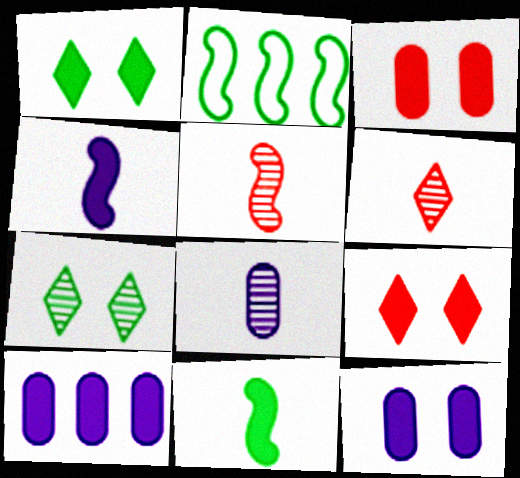[[2, 6, 12], 
[2, 8, 9], 
[9, 10, 11]]